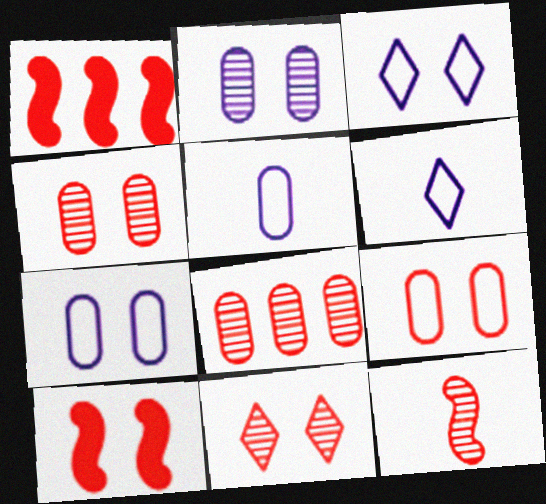[[8, 11, 12], 
[9, 10, 11]]